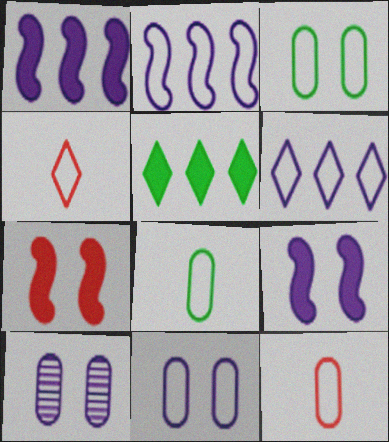[[2, 3, 4]]